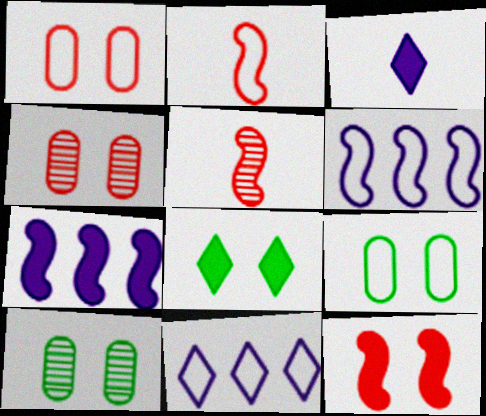[[2, 9, 11]]